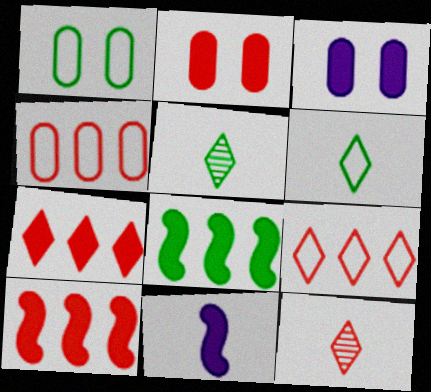[[1, 5, 8]]